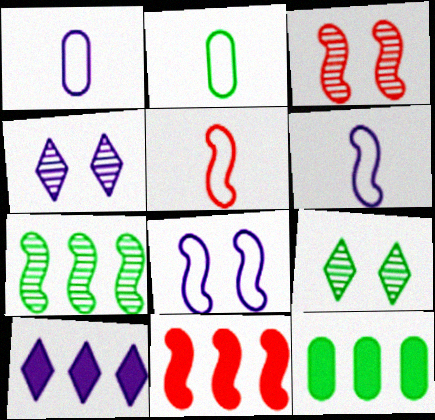[[1, 9, 11], 
[2, 3, 10], 
[2, 4, 11], 
[3, 5, 11], 
[4, 5, 12], 
[10, 11, 12]]